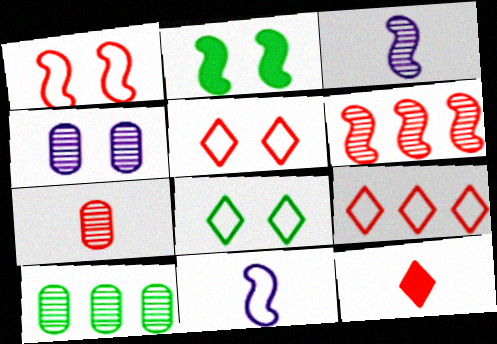[[2, 4, 5], 
[2, 6, 11], 
[4, 7, 10]]